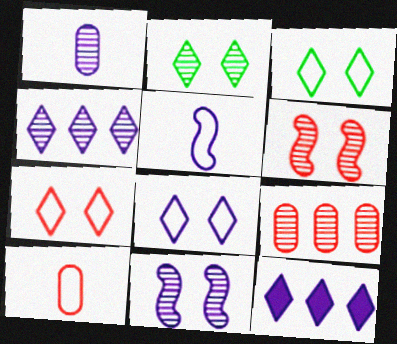[[1, 4, 11], 
[3, 7, 8]]